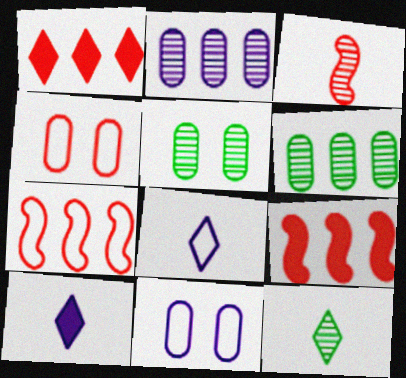[[1, 3, 4], 
[5, 7, 10], 
[5, 8, 9], 
[9, 11, 12]]